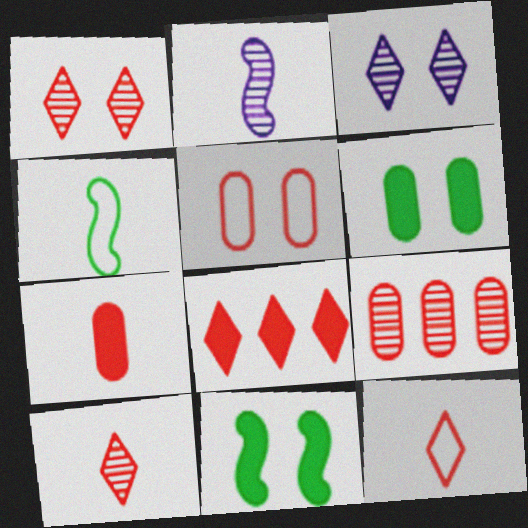[[1, 8, 12], 
[3, 5, 11], 
[5, 7, 9]]